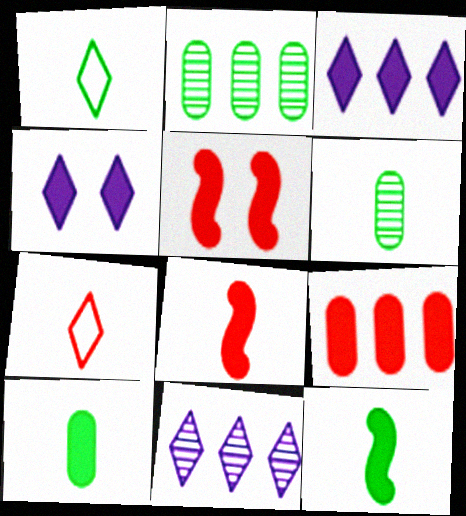[[1, 6, 12], 
[3, 5, 10], 
[4, 9, 12]]